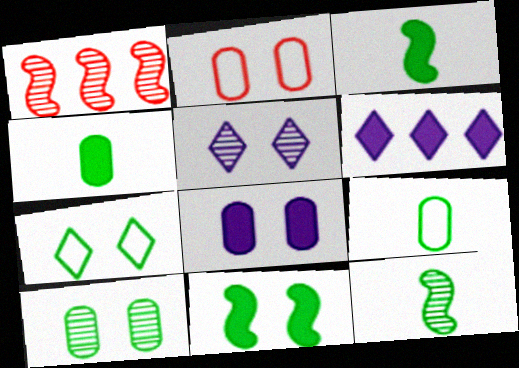[[2, 5, 11], 
[2, 6, 12], 
[2, 8, 10], 
[7, 10, 11]]